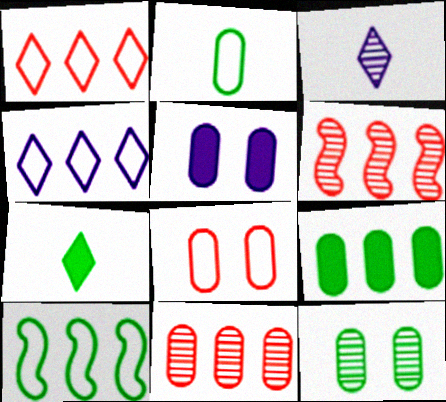[[2, 5, 11], 
[2, 9, 12], 
[3, 6, 12], 
[4, 6, 9], 
[5, 8, 12], 
[7, 10, 12]]